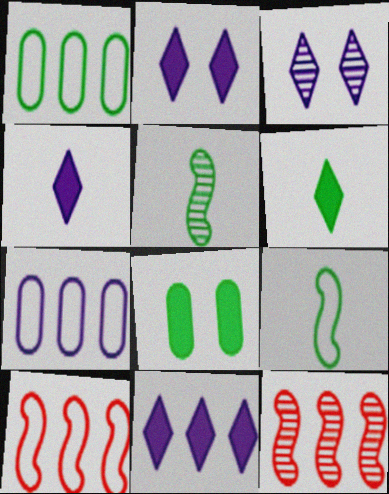[[1, 11, 12], 
[2, 4, 11]]